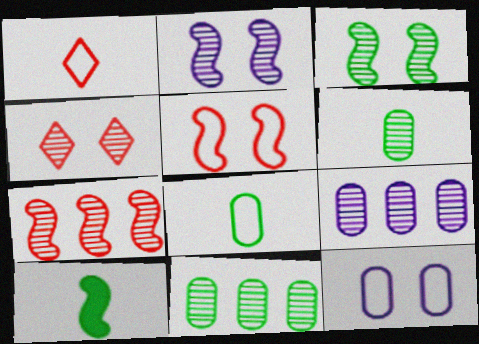[]